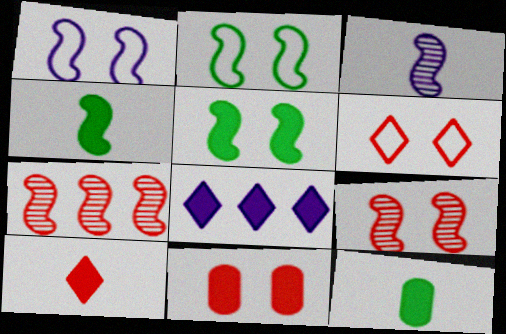[[1, 4, 7], 
[1, 5, 9], 
[4, 8, 11], 
[6, 9, 11]]